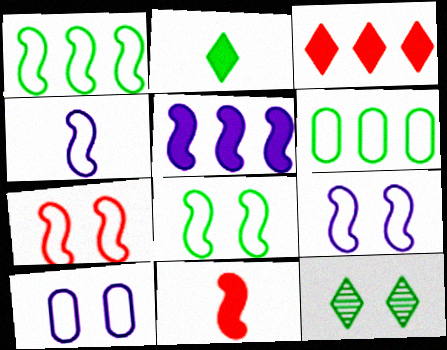[[1, 4, 7], 
[7, 8, 9]]